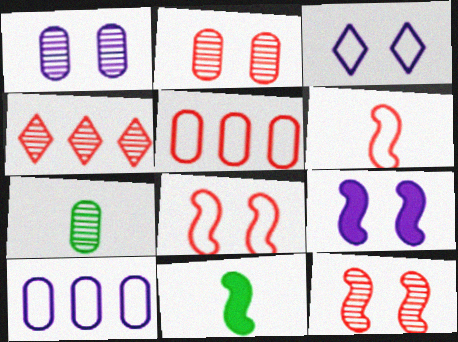[[1, 3, 9]]